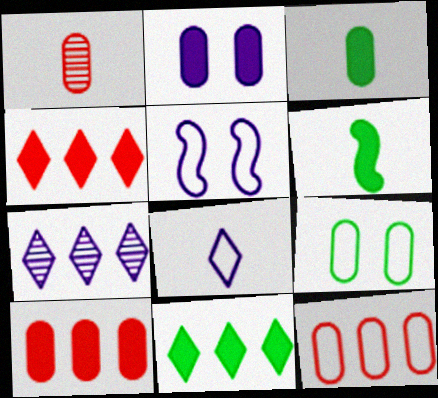[[1, 5, 11], 
[1, 6, 8], 
[2, 3, 10], 
[2, 4, 6]]